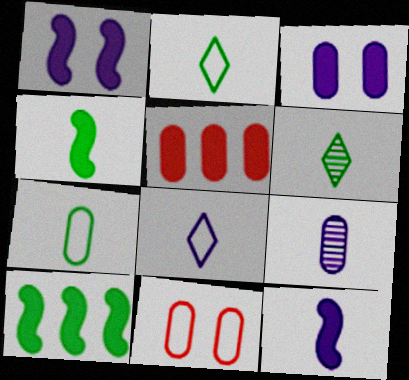[[4, 6, 7], 
[8, 9, 12]]